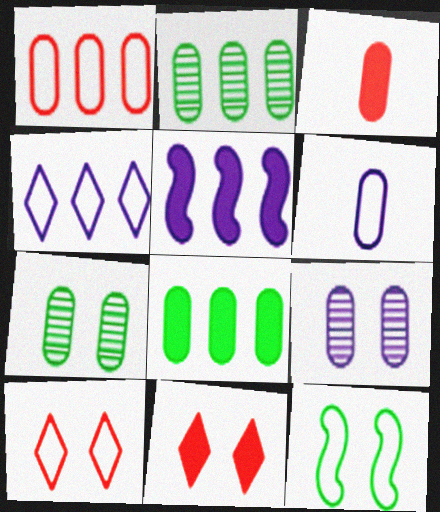[[9, 11, 12]]